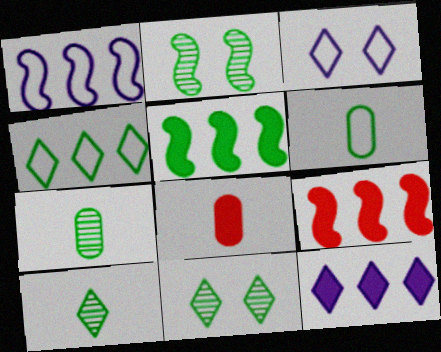[[1, 8, 11], 
[3, 7, 9], 
[5, 6, 11]]